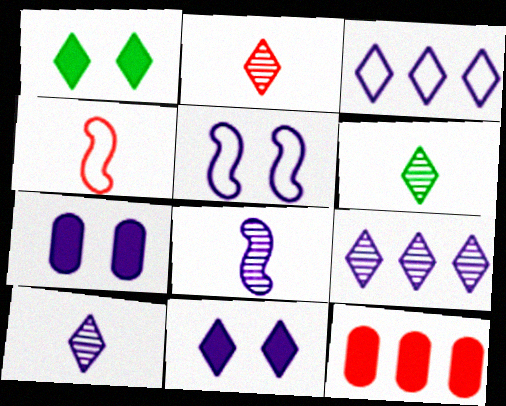[[1, 2, 3], 
[2, 6, 10], 
[3, 7, 8], 
[3, 10, 11], 
[5, 6, 12]]